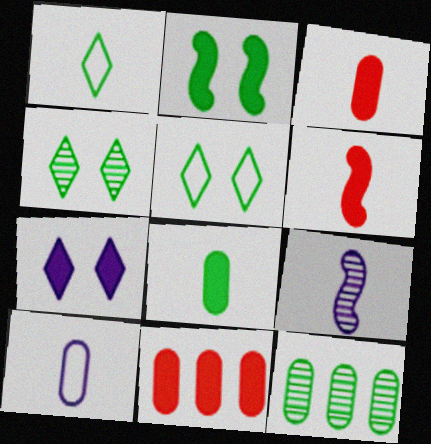[[1, 2, 12], 
[1, 3, 9], 
[5, 9, 11]]